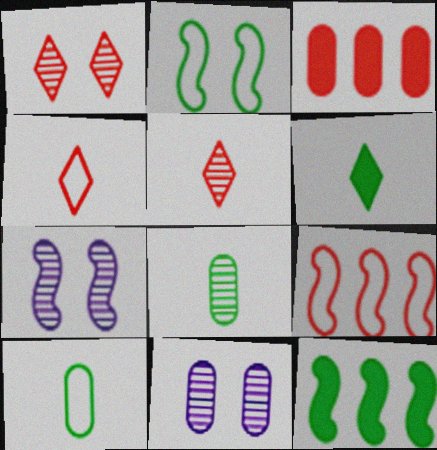[[3, 10, 11], 
[4, 11, 12], 
[6, 9, 11]]